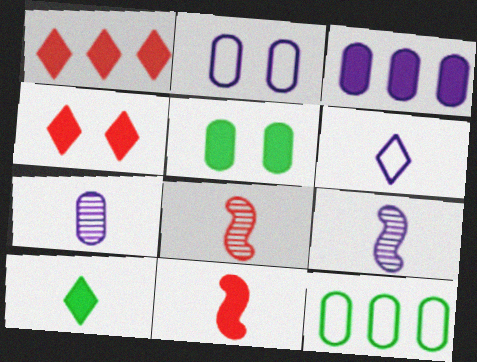[[2, 3, 7], 
[4, 9, 12]]